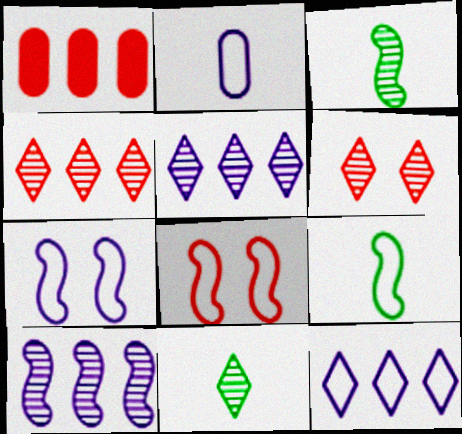[[1, 7, 11], 
[2, 7, 12], 
[5, 6, 11]]